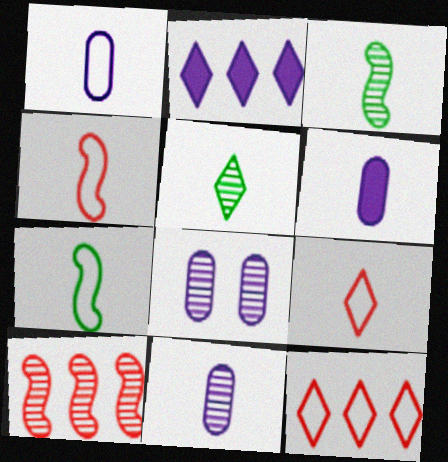[[1, 6, 11], 
[1, 7, 9], 
[3, 6, 9], 
[4, 5, 6], 
[5, 8, 10]]